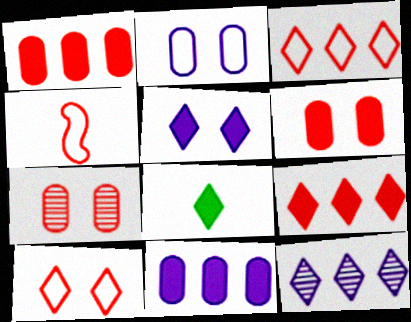[[4, 7, 9], 
[5, 8, 9], 
[8, 10, 12]]